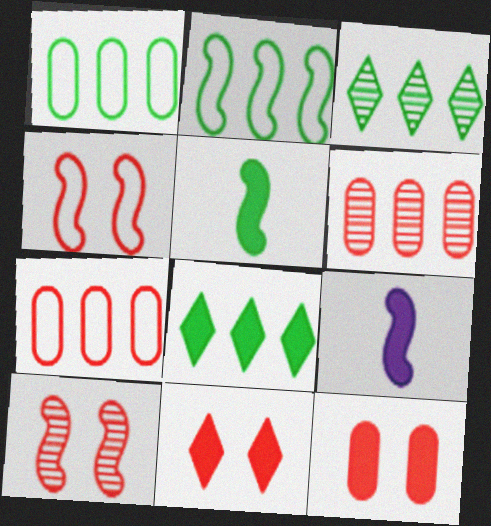[[2, 9, 10], 
[8, 9, 12]]